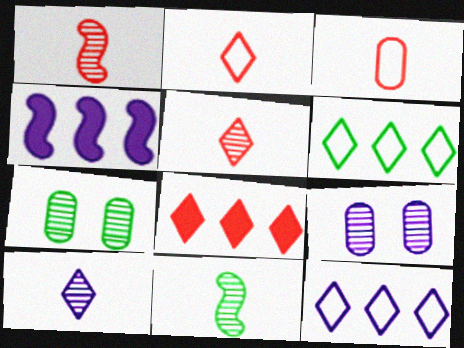[[2, 4, 7]]